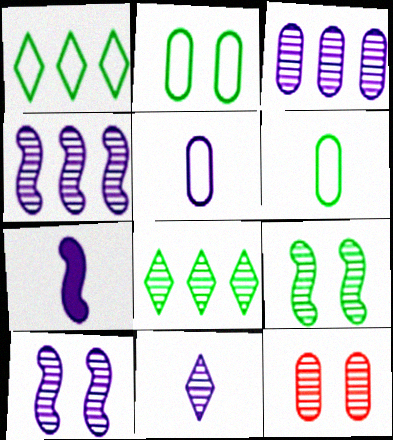[[1, 7, 12], 
[3, 10, 11], 
[5, 7, 11]]